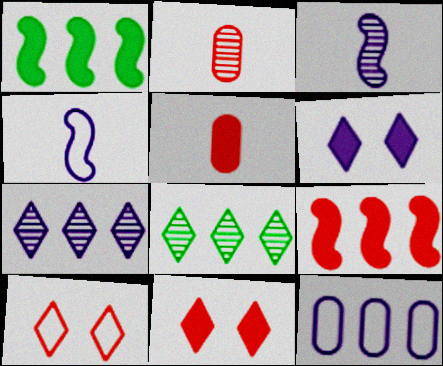[[1, 5, 6], 
[2, 9, 10], 
[3, 6, 12], 
[5, 9, 11], 
[8, 9, 12]]